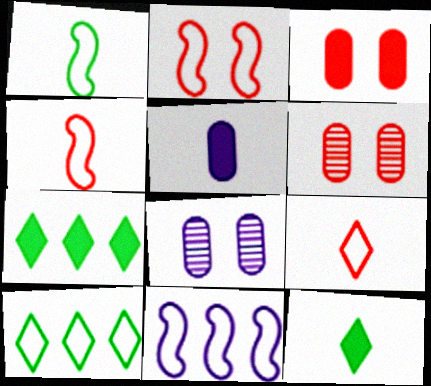[[1, 2, 11], 
[4, 7, 8], 
[6, 11, 12]]